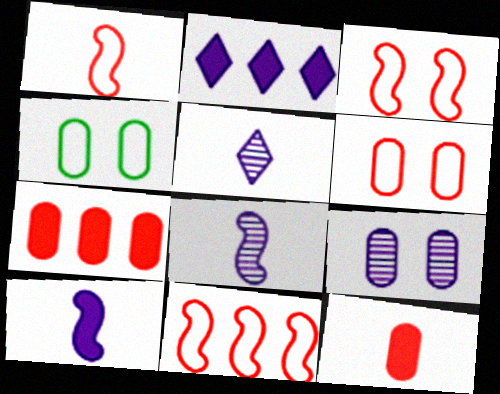[[1, 3, 11]]